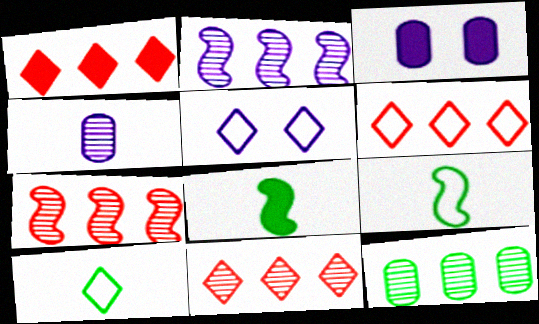[[1, 3, 8], 
[1, 6, 11], 
[2, 11, 12], 
[3, 7, 10], 
[3, 9, 11], 
[5, 6, 10]]